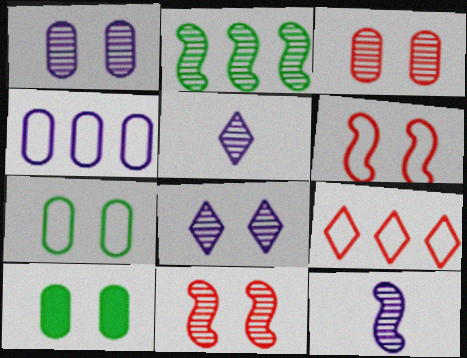[[2, 3, 5], 
[2, 11, 12], 
[6, 8, 10], 
[9, 10, 12]]